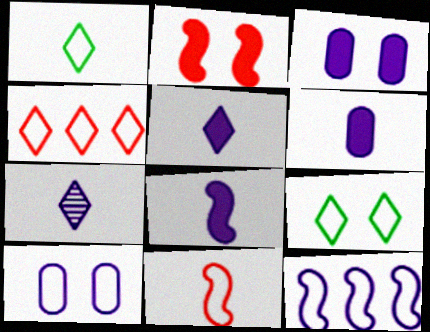[[3, 7, 12], 
[5, 6, 8]]